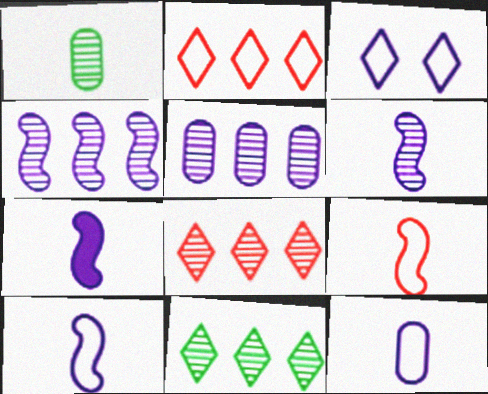[[3, 5, 7], 
[6, 7, 10]]